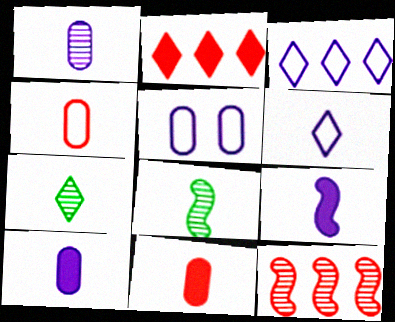[[1, 6, 9], 
[2, 5, 8], 
[4, 7, 9], 
[6, 8, 11]]